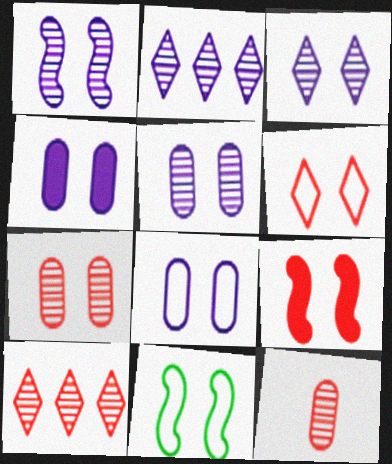[[1, 3, 5], 
[1, 9, 11], 
[4, 5, 8], 
[6, 7, 9], 
[6, 8, 11]]